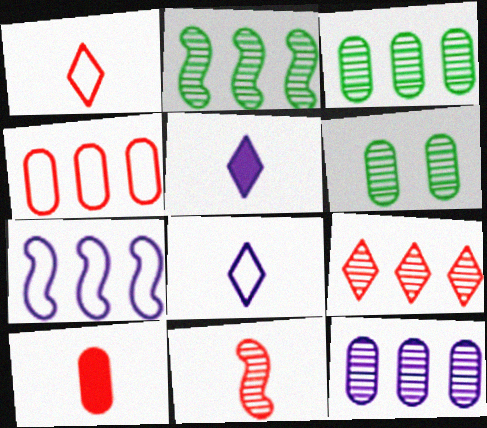[[1, 10, 11], 
[2, 9, 12]]